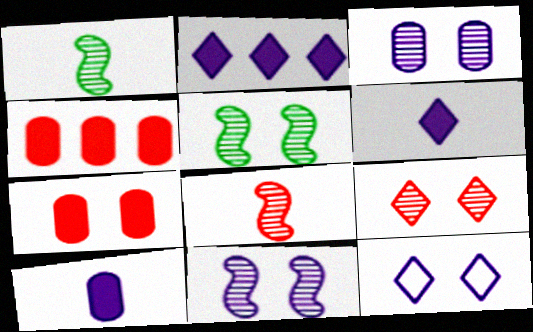[[1, 4, 12], 
[3, 5, 9], 
[5, 7, 12]]